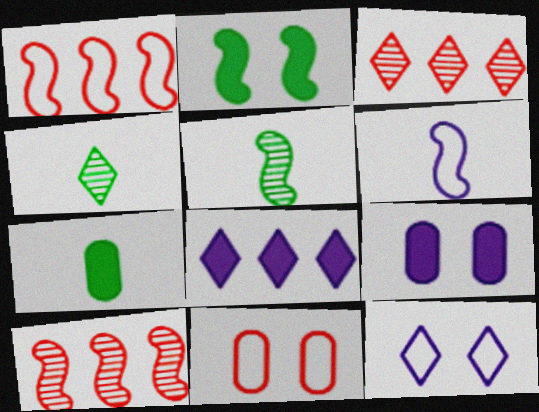[[1, 4, 9], 
[2, 6, 10], 
[5, 8, 11], 
[7, 10, 12]]